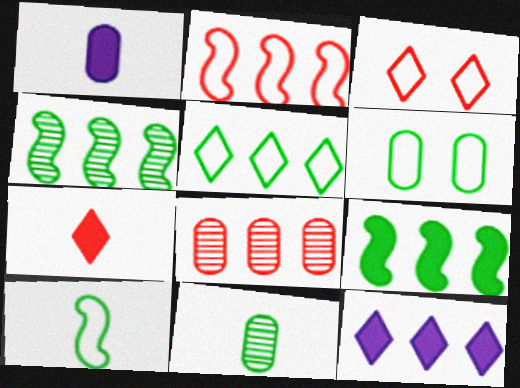[[1, 3, 4], 
[1, 6, 8], 
[5, 6, 10]]